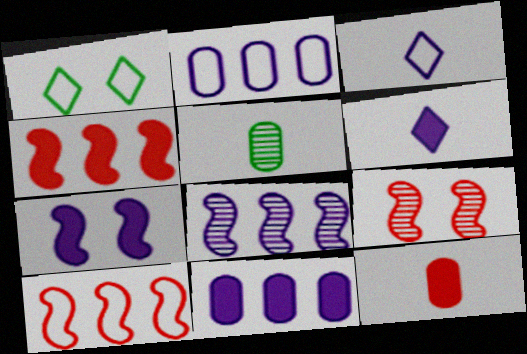[[1, 8, 12], 
[6, 7, 11]]